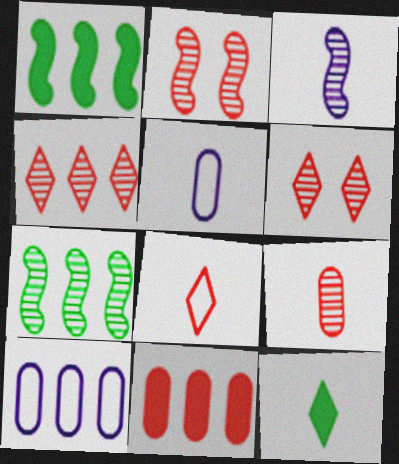[[1, 4, 10], 
[1, 5, 6], 
[2, 3, 7], 
[2, 4, 9], 
[2, 8, 11], 
[2, 10, 12]]